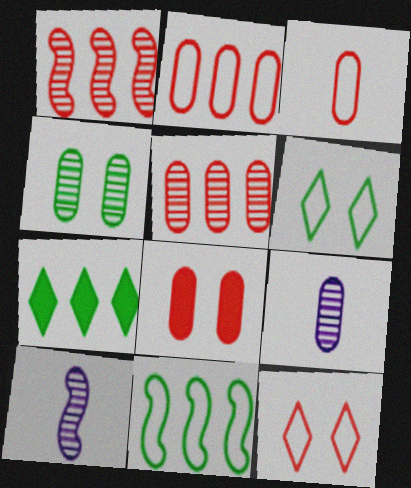[[3, 5, 8], 
[4, 5, 9]]